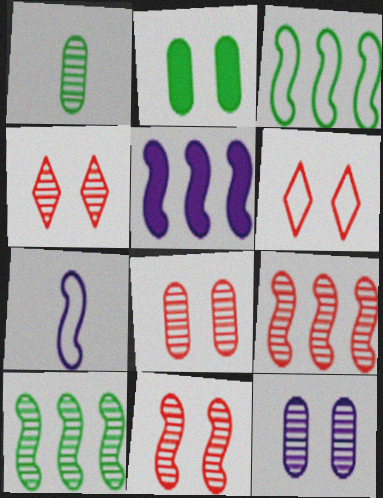[[1, 5, 6], 
[3, 5, 9], 
[4, 8, 11]]